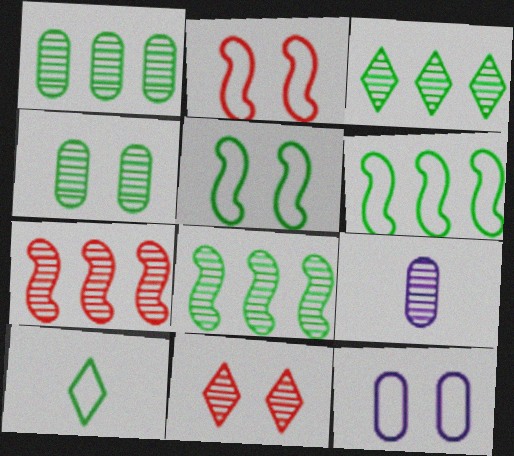[[1, 3, 8], 
[8, 9, 11]]